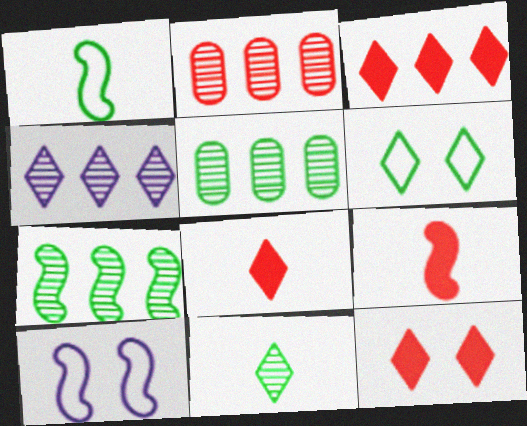[[2, 4, 7], 
[3, 8, 12], 
[4, 6, 8], 
[5, 8, 10], 
[7, 9, 10]]